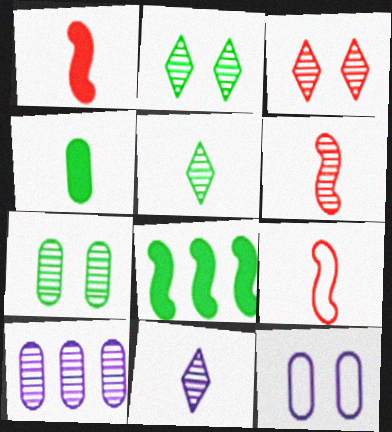[[1, 6, 9], 
[2, 6, 10], 
[4, 9, 11]]